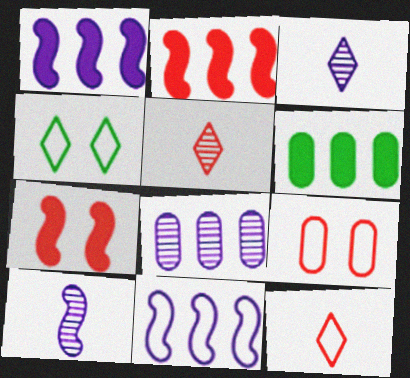[[2, 5, 9]]